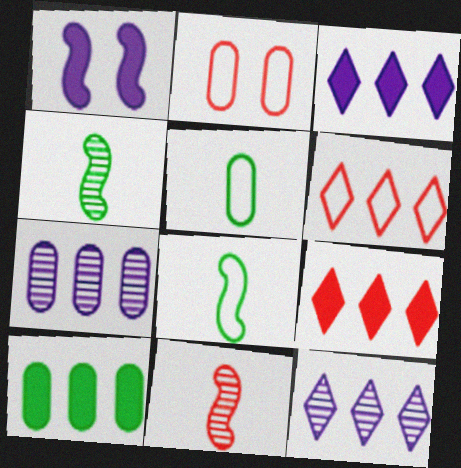[[2, 3, 4], 
[2, 9, 11]]